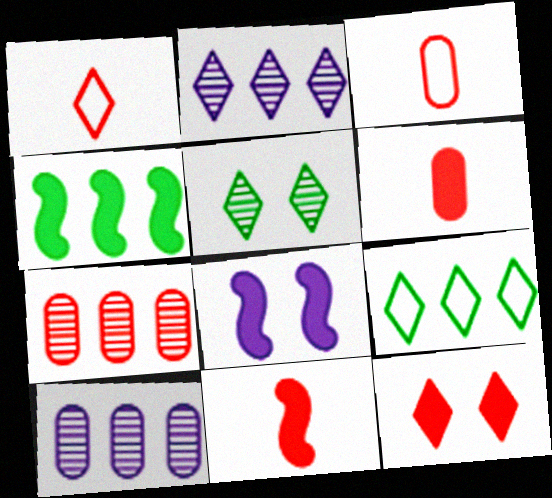[[4, 8, 11]]